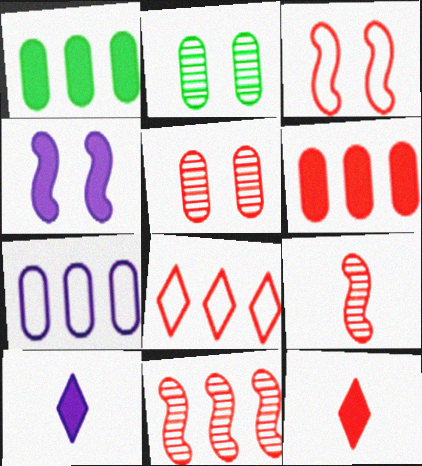[[1, 4, 12], 
[6, 8, 11]]